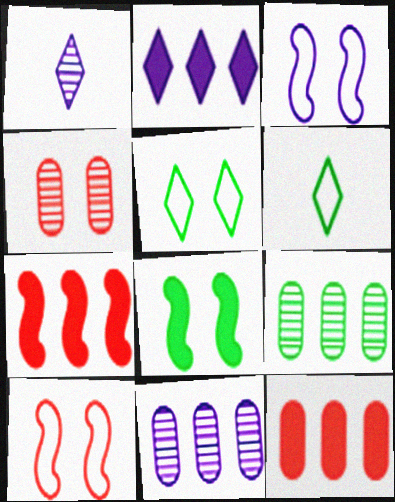[[6, 8, 9]]